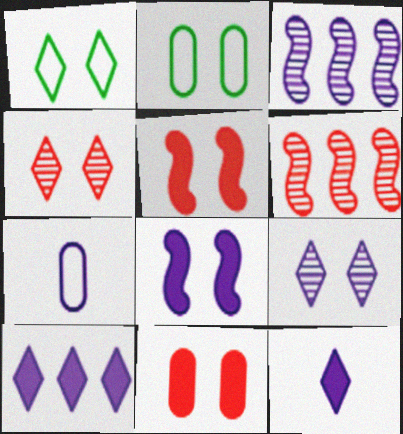[[2, 4, 8], 
[2, 5, 9], 
[2, 6, 12]]